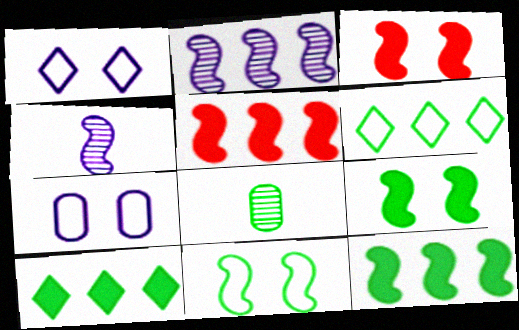[[1, 5, 8], 
[4, 5, 11], 
[6, 8, 9], 
[8, 10, 11]]